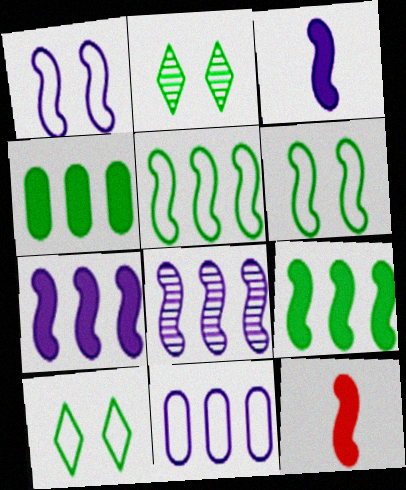[[1, 3, 8], 
[2, 11, 12], 
[6, 8, 12]]